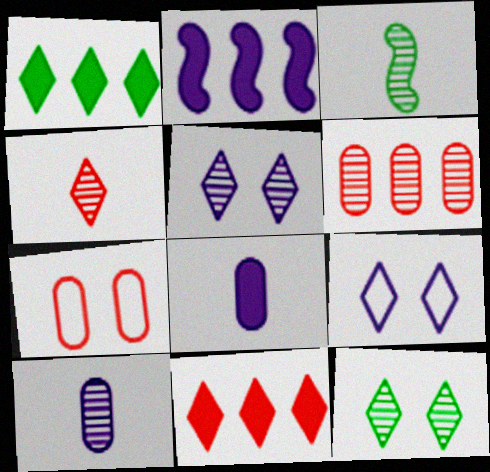[[1, 4, 9], 
[2, 9, 10], 
[3, 4, 10], 
[3, 5, 6]]